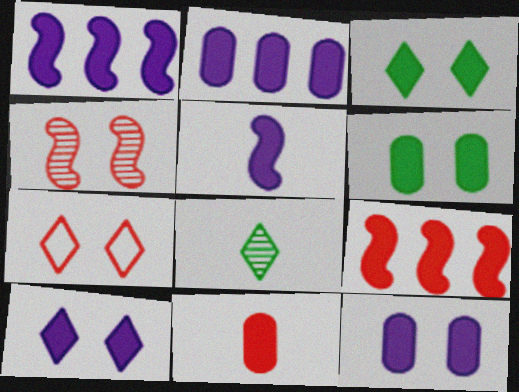[[1, 3, 11], 
[2, 5, 10], 
[2, 6, 11]]